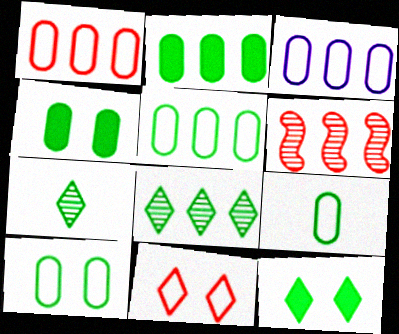[[1, 3, 5], 
[5, 9, 10]]